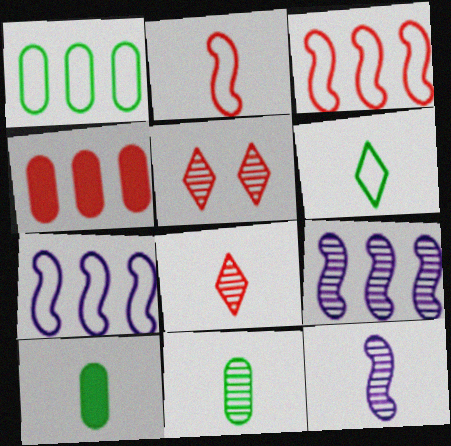[[2, 4, 5], 
[5, 7, 10], 
[5, 9, 11], 
[8, 11, 12]]